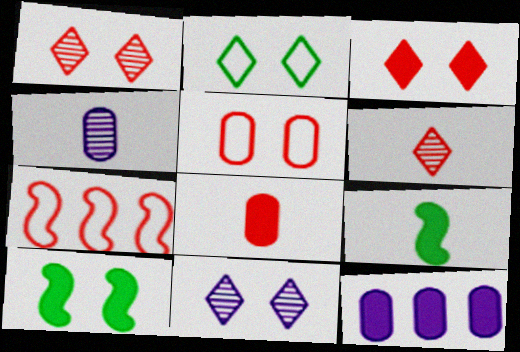[[1, 7, 8], 
[2, 3, 11], 
[3, 9, 12], 
[5, 10, 11]]